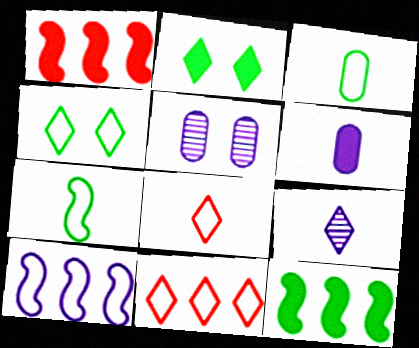[[1, 2, 6], 
[2, 9, 11], 
[5, 8, 12]]